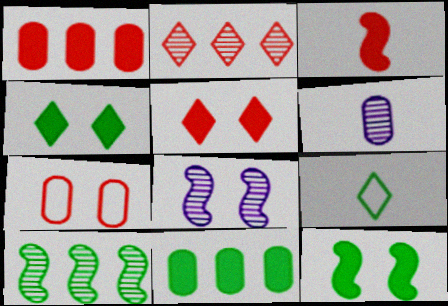[[1, 3, 5], 
[1, 8, 9], 
[2, 3, 7], 
[3, 6, 9], 
[4, 7, 8], 
[6, 7, 11]]